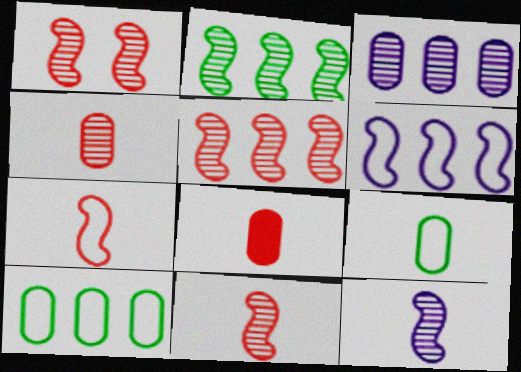[[1, 2, 12], 
[1, 5, 11]]